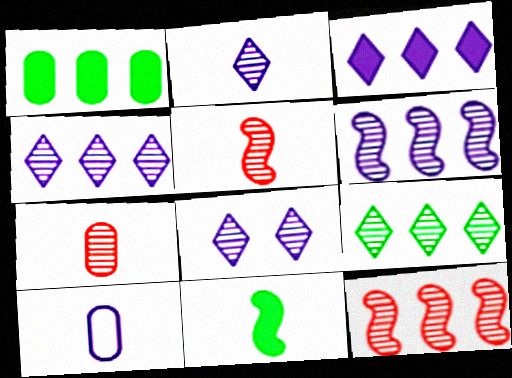[[2, 4, 8]]